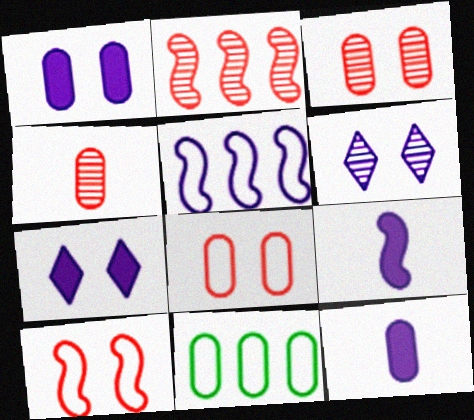[[1, 4, 11], 
[3, 11, 12], 
[5, 6, 12]]